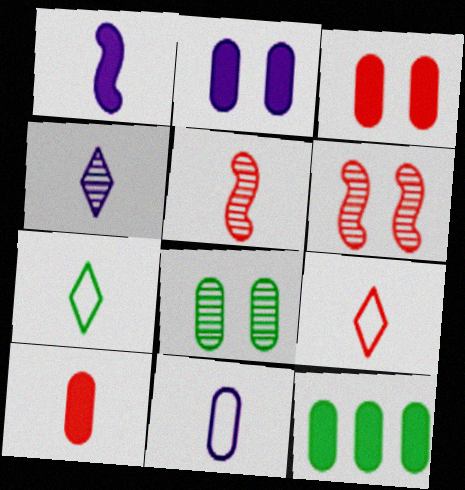[[1, 4, 11], 
[2, 10, 12], 
[5, 9, 10]]